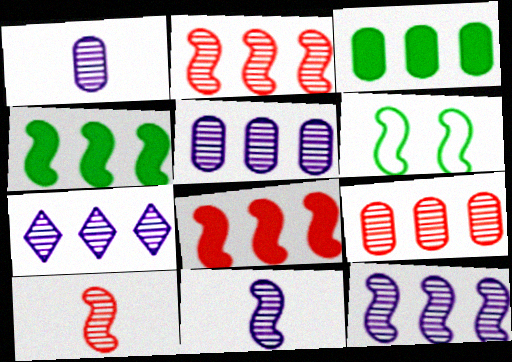[[5, 7, 12], 
[6, 8, 11]]